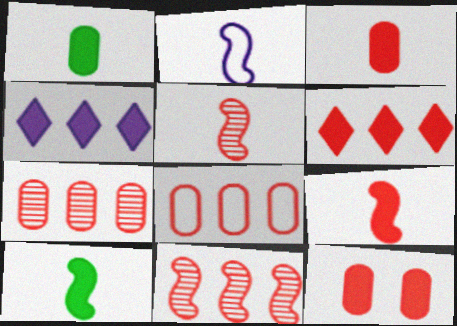[[2, 5, 10], 
[4, 10, 12], 
[6, 8, 11], 
[6, 9, 12]]